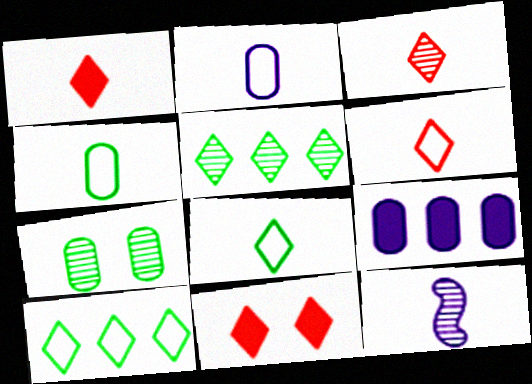[[1, 3, 6], 
[1, 4, 12]]